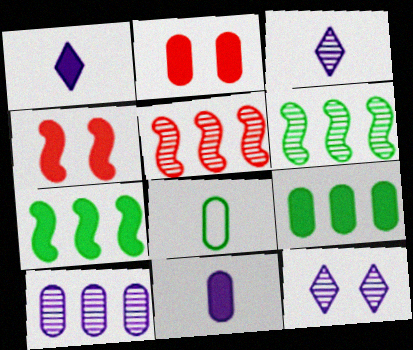[[1, 2, 7], 
[1, 4, 9], 
[2, 8, 10], 
[2, 9, 11]]